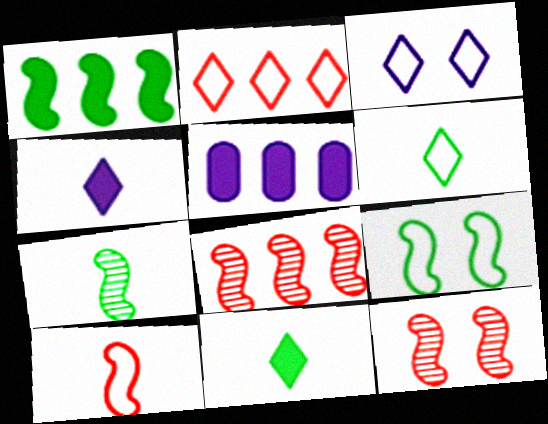[[1, 7, 9], 
[2, 3, 6], 
[5, 6, 12]]